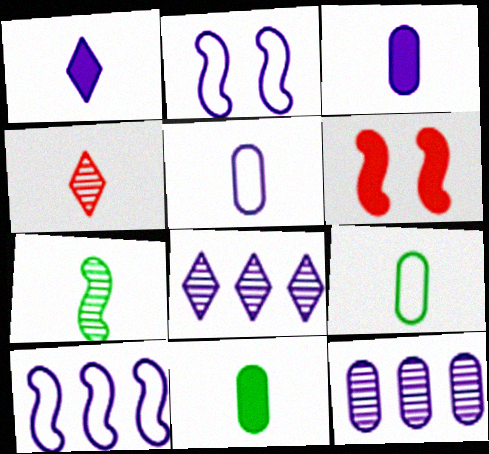[[1, 2, 12], 
[2, 3, 8], 
[6, 7, 10], 
[6, 8, 9]]